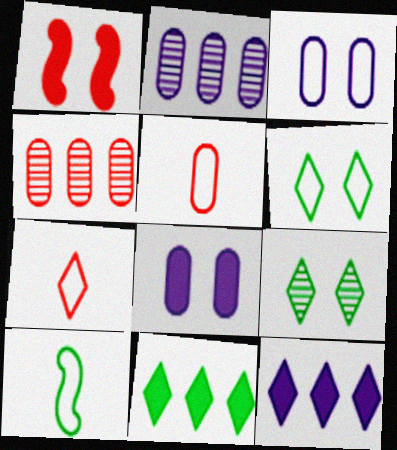[[1, 3, 9], 
[1, 4, 7], 
[7, 9, 12]]